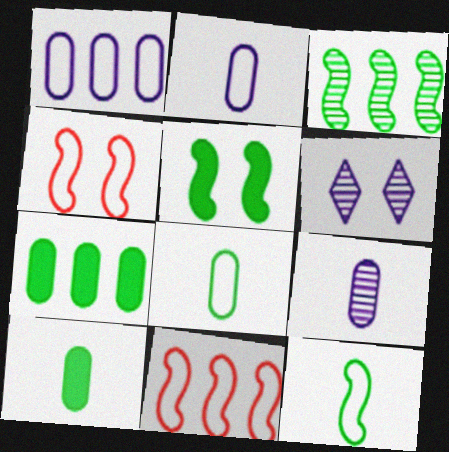[[3, 5, 12], 
[6, 10, 11]]